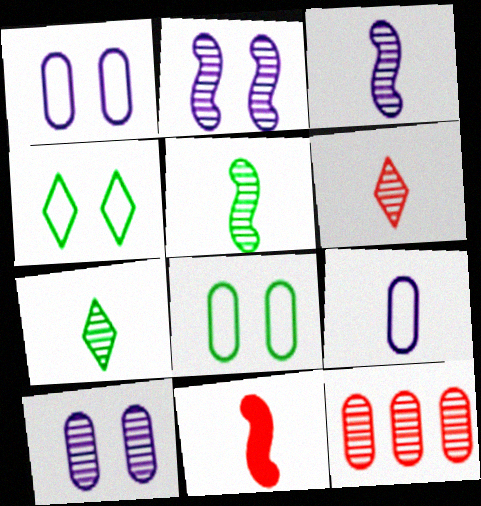[[2, 7, 12], 
[7, 9, 11]]